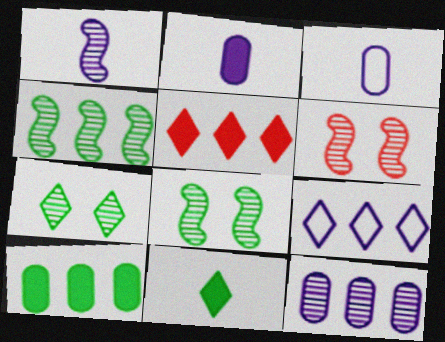[[1, 4, 6], 
[3, 5, 8]]